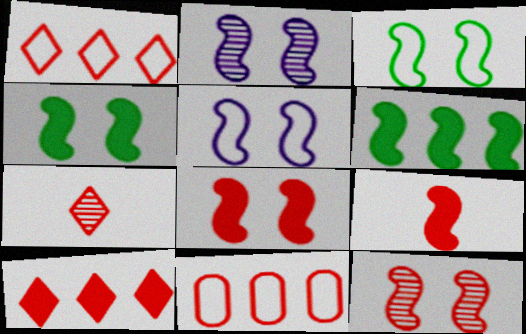[[2, 3, 8], 
[4, 5, 12], 
[7, 8, 11]]